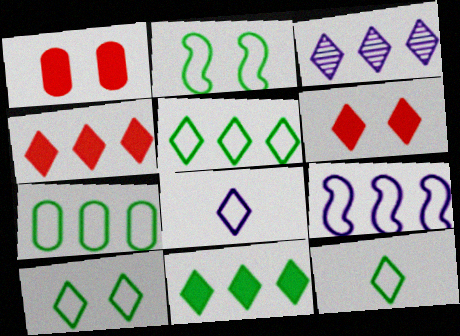[[2, 7, 12], 
[3, 4, 5], 
[3, 6, 12], 
[5, 10, 12]]